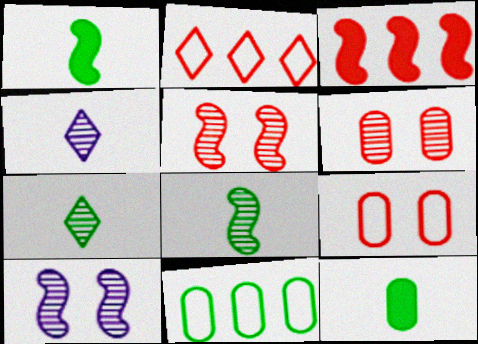[[2, 10, 12]]